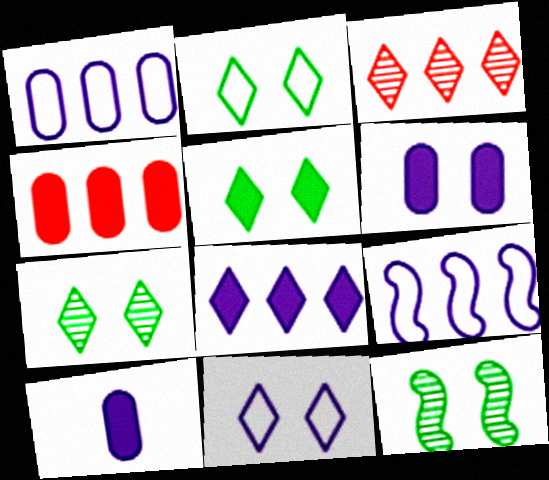[[2, 5, 7]]